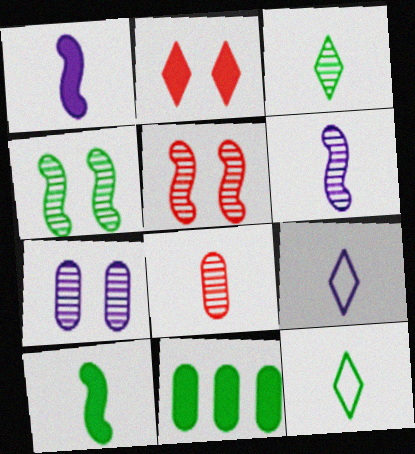[[1, 2, 11], 
[1, 8, 12], 
[3, 6, 8], 
[4, 11, 12], 
[5, 9, 11], 
[8, 9, 10]]